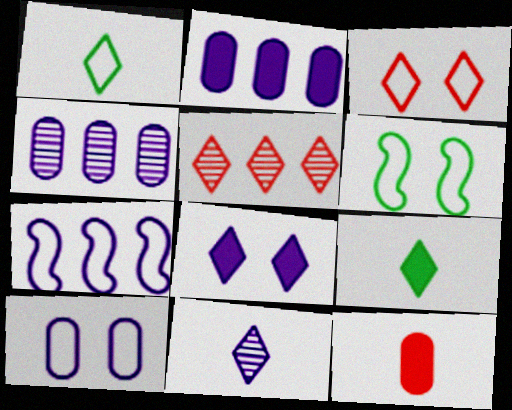[[1, 5, 8], 
[3, 6, 10]]